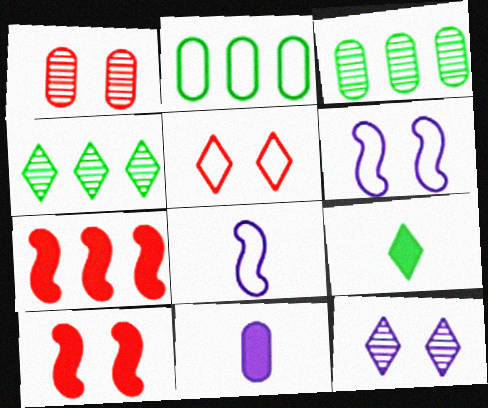[[1, 2, 11], 
[1, 5, 10], 
[2, 5, 8]]